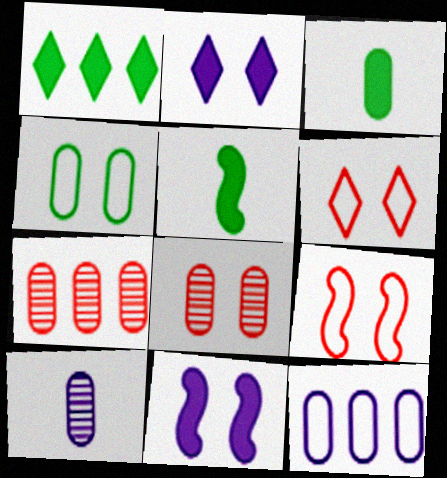[[1, 9, 10], 
[3, 8, 12]]